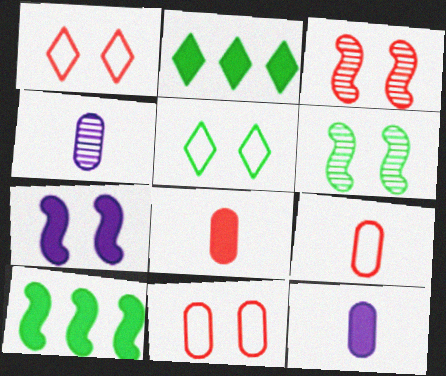[[1, 4, 10], 
[2, 7, 8]]